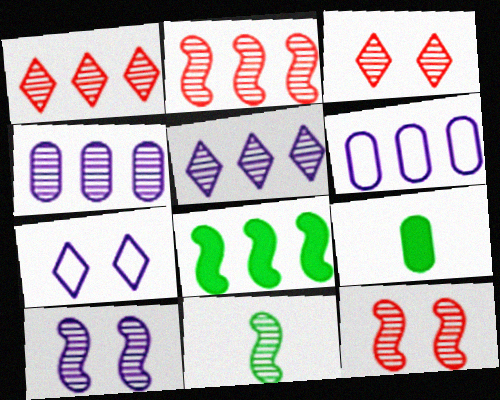[[1, 6, 8], 
[2, 7, 9], 
[2, 10, 11], 
[3, 4, 11]]